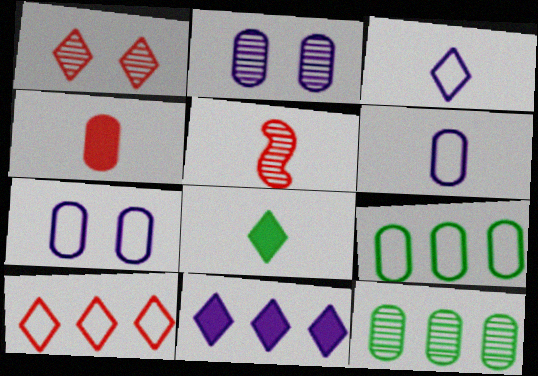[[2, 4, 9], 
[4, 7, 12], 
[5, 6, 8]]